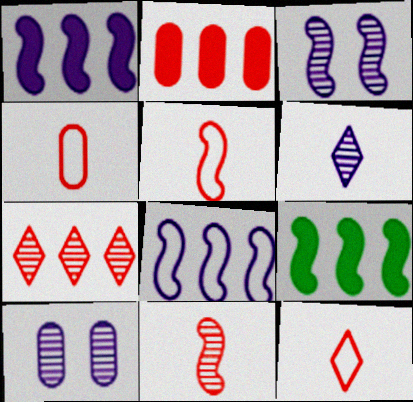[[3, 5, 9], 
[4, 5, 12], 
[9, 10, 12]]